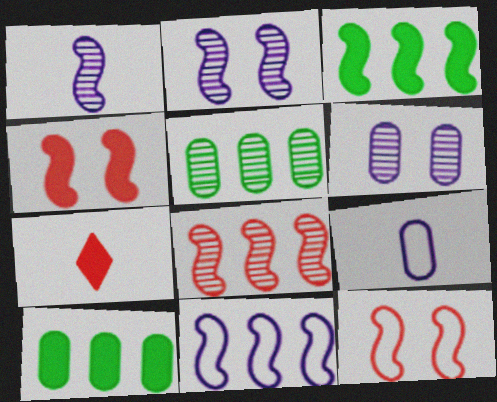[[1, 3, 12], 
[3, 8, 11]]